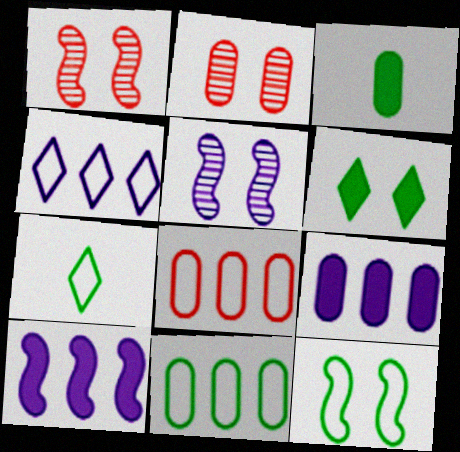[[1, 3, 4], 
[1, 7, 9], 
[2, 7, 10], 
[7, 11, 12]]